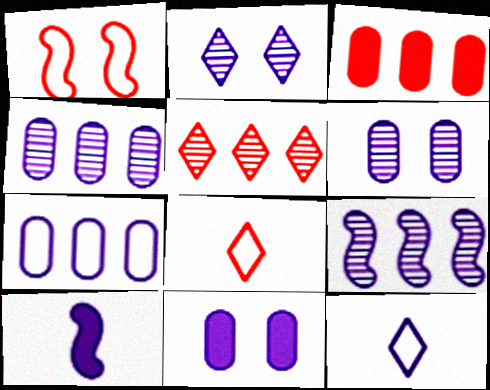[[2, 7, 10], 
[9, 11, 12]]